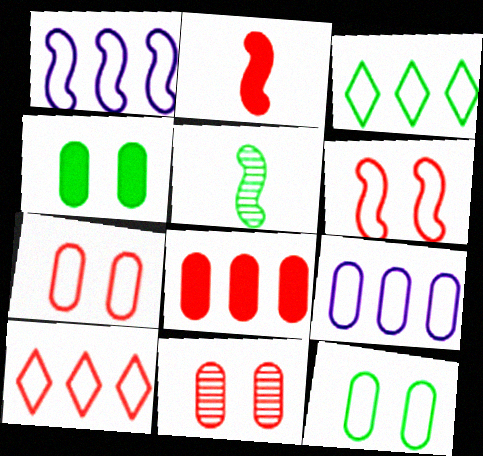[[2, 10, 11], 
[3, 4, 5]]